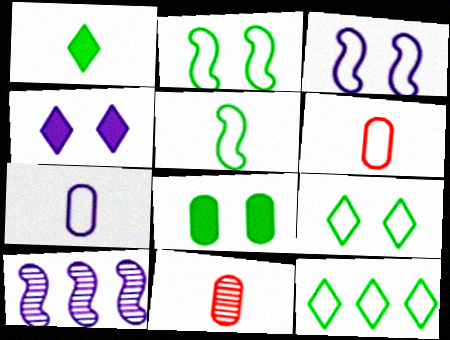[[3, 6, 12], 
[4, 7, 10]]